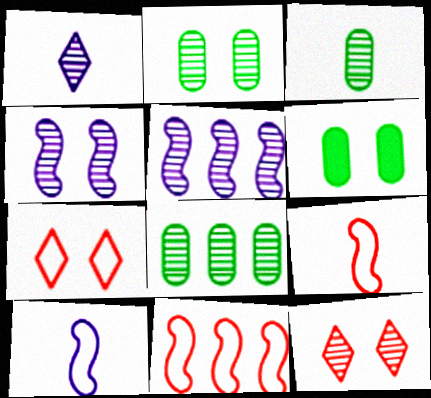[[1, 6, 11], 
[2, 3, 8], 
[2, 4, 12], 
[3, 5, 12], 
[4, 6, 7]]